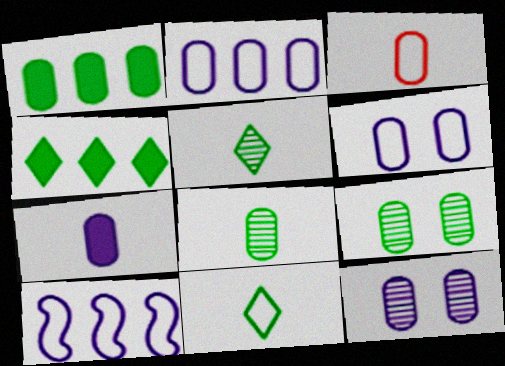[[1, 3, 12], 
[2, 7, 12], 
[3, 7, 8]]